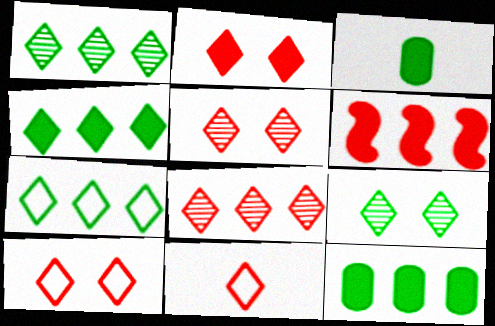[[1, 4, 7], 
[2, 5, 10], 
[2, 8, 11]]